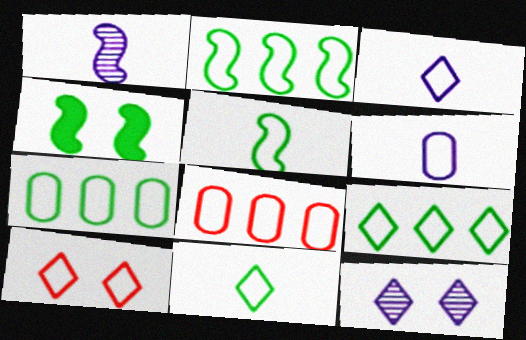[[2, 6, 10], 
[2, 7, 9], 
[3, 9, 10]]